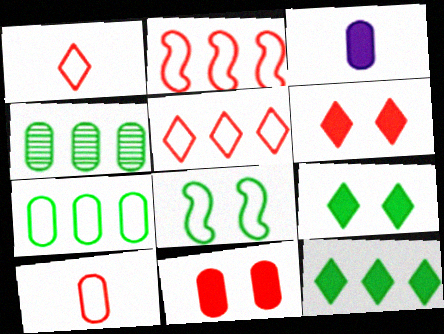[]